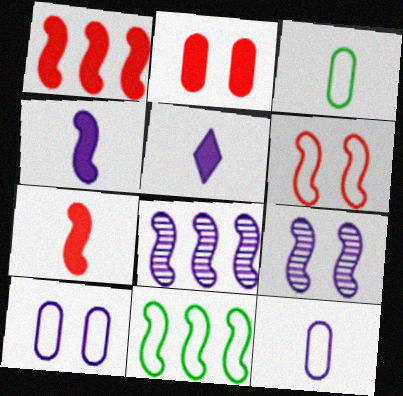[[1, 8, 11], 
[5, 8, 10], 
[7, 9, 11]]